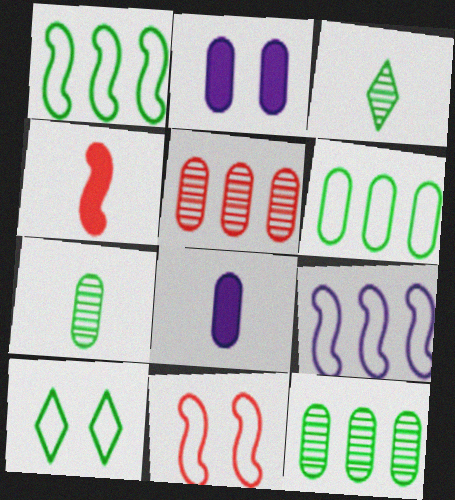[]